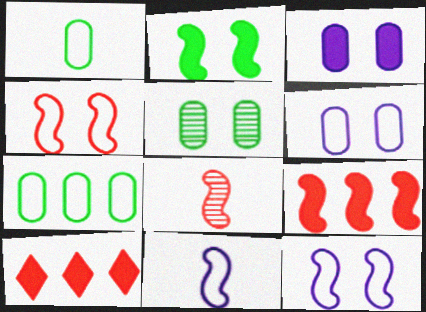[[4, 8, 9], 
[5, 10, 11]]